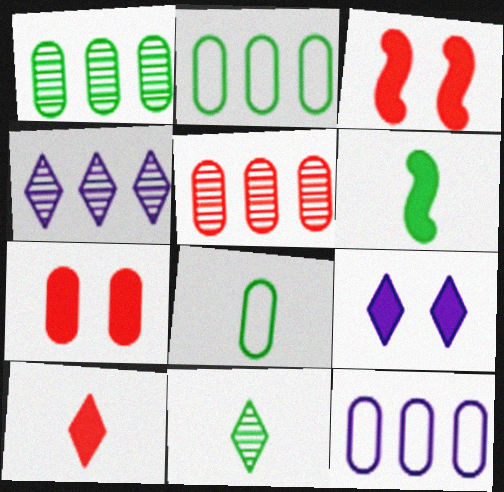[[3, 4, 8], 
[3, 11, 12], 
[6, 8, 11]]